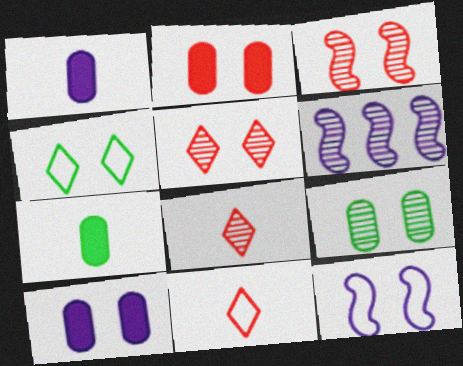[[3, 4, 10], 
[6, 8, 9]]